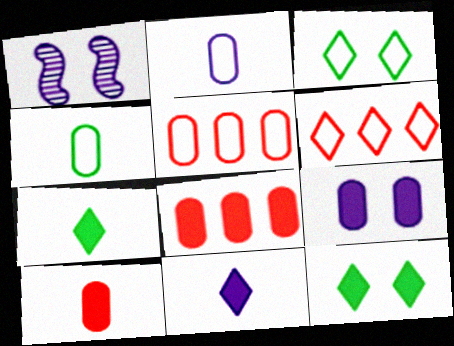[[1, 5, 7]]